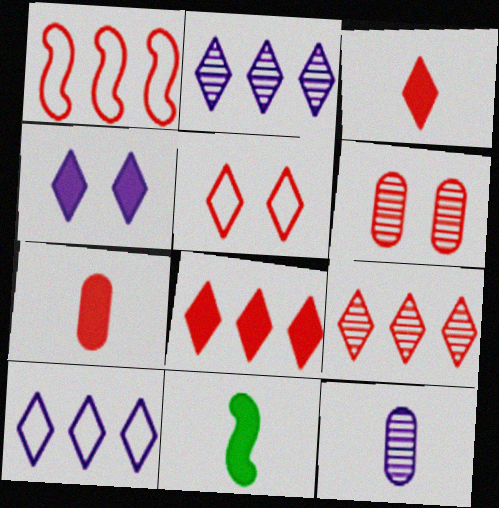[[1, 3, 6], 
[3, 5, 9], 
[6, 10, 11]]